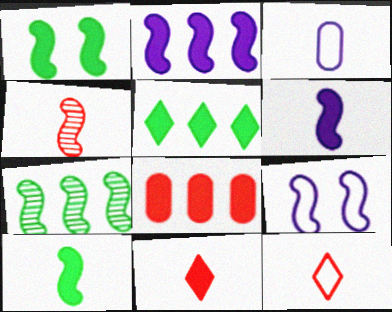[[2, 5, 8]]